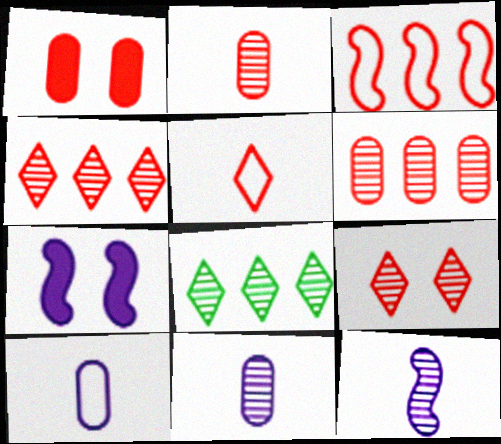[]